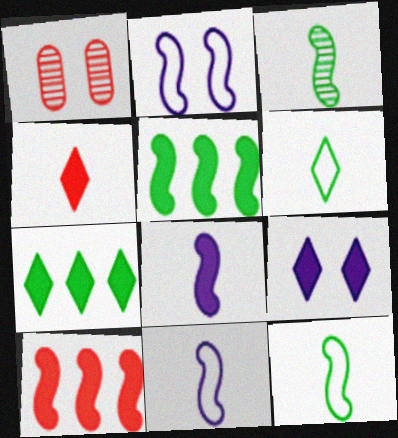[[1, 7, 11], 
[2, 3, 10], 
[4, 7, 9]]